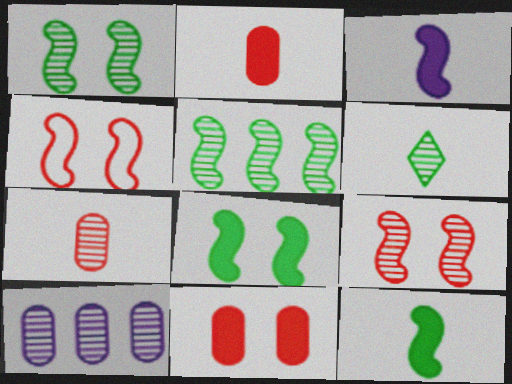[[3, 4, 5], 
[6, 9, 10]]